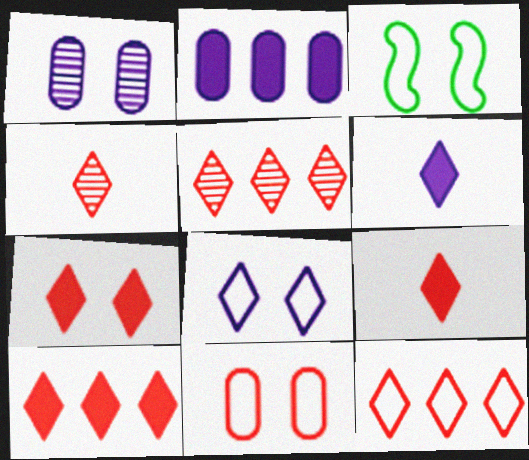[[1, 3, 7], 
[2, 3, 4], 
[3, 8, 11], 
[4, 7, 12], 
[5, 10, 12], 
[7, 9, 10]]